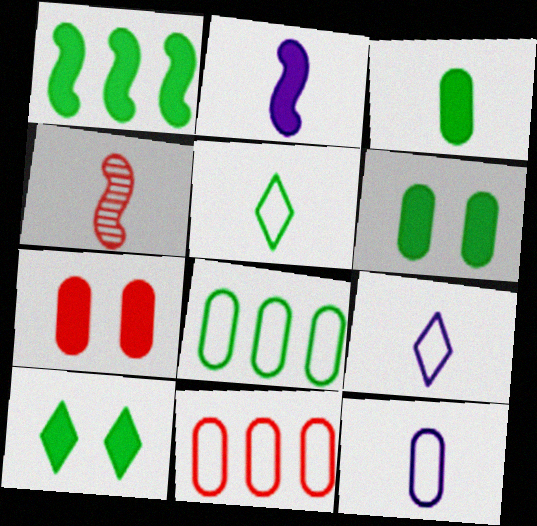[[1, 3, 10], 
[3, 4, 9]]